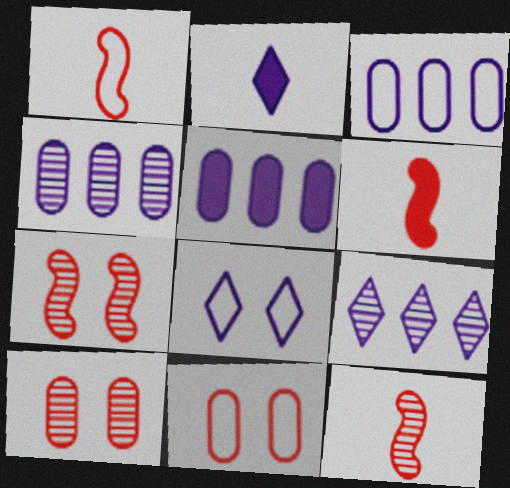[[1, 6, 12], 
[2, 8, 9], 
[3, 4, 5]]